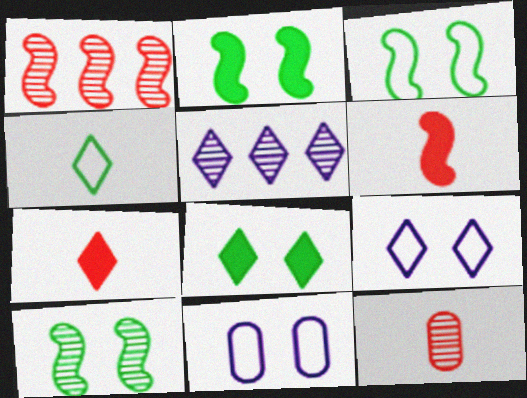[[2, 3, 10], 
[5, 10, 12]]